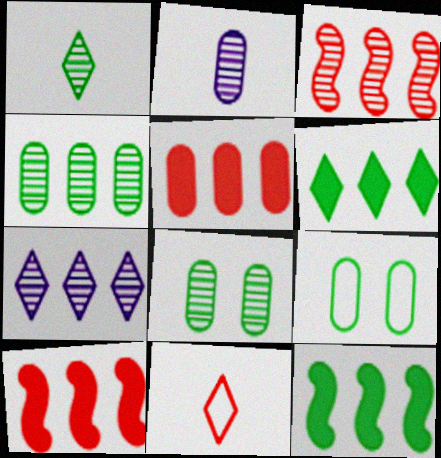[[1, 9, 12], 
[2, 5, 9], 
[3, 4, 7]]